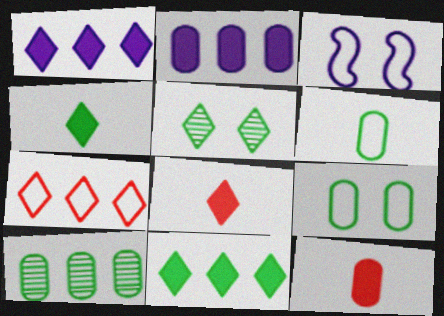[[3, 6, 7], 
[3, 8, 10]]